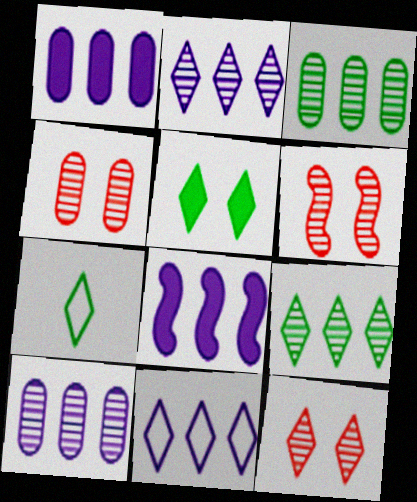[[1, 6, 7], 
[4, 6, 12], 
[4, 7, 8], 
[5, 7, 9], 
[8, 10, 11]]